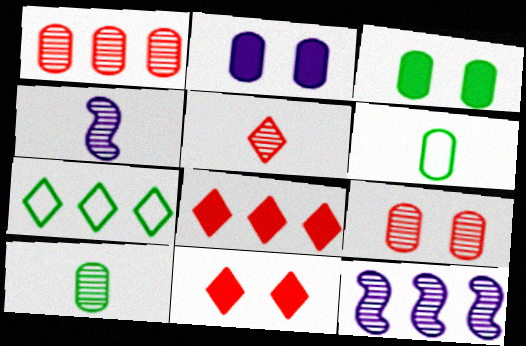[[1, 2, 6], 
[4, 5, 10], 
[6, 11, 12]]